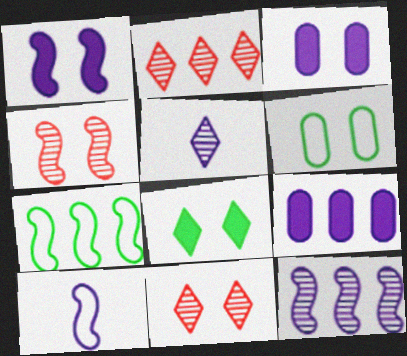[[1, 6, 11], 
[1, 10, 12], 
[2, 7, 9]]